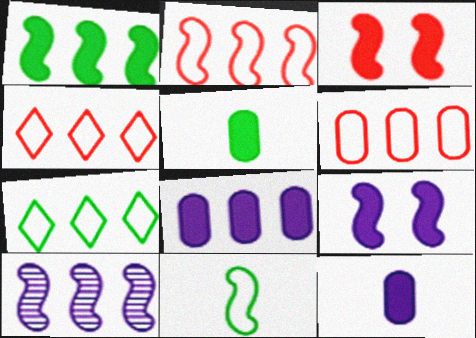[[1, 2, 10], 
[2, 4, 6], 
[3, 10, 11]]